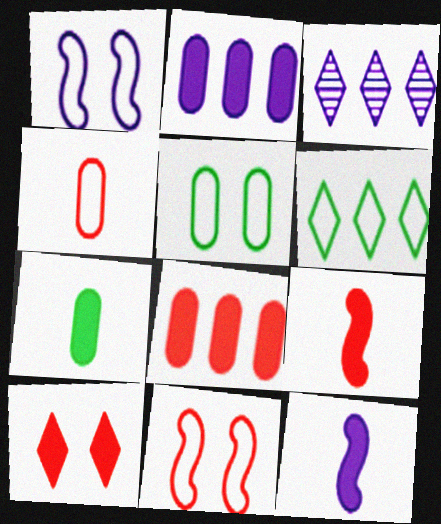[[1, 4, 6], 
[3, 5, 9], 
[3, 7, 11], 
[8, 9, 10]]